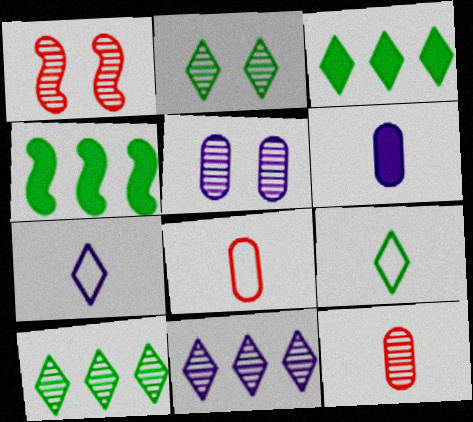[[1, 2, 5], 
[2, 3, 9]]